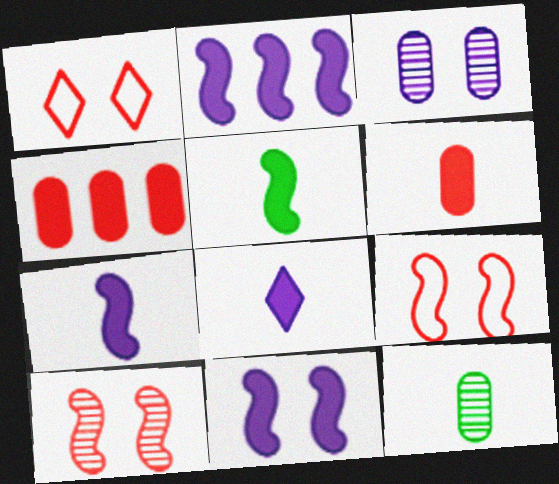[[1, 2, 12], 
[2, 7, 11], 
[5, 6, 8]]